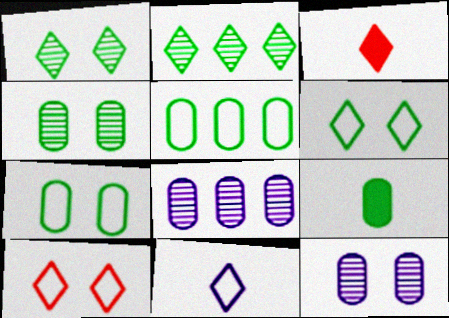[[4, 5, 9]]